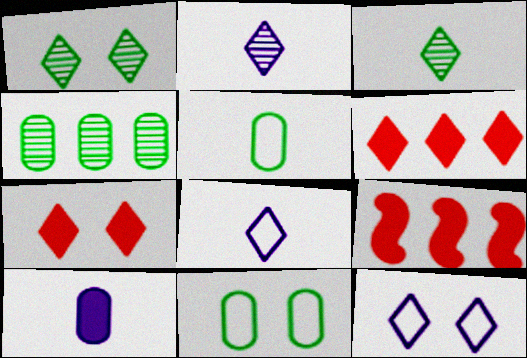[[1, 6, 8], 
[1, 7, 12], 
[2, 9, 11], 
[3, 6, 12]]